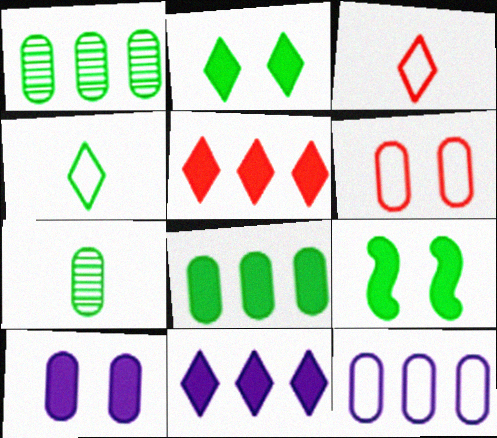[[1, 4, 9]]